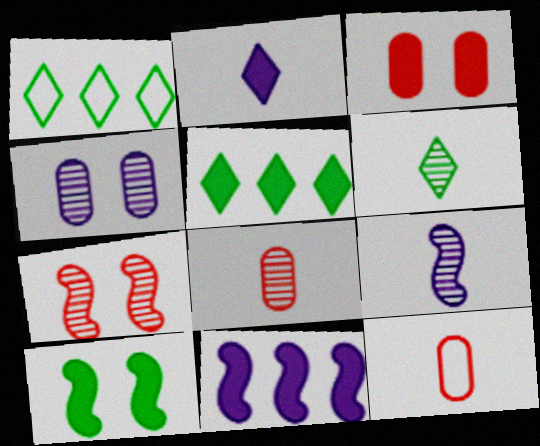[[1, 3, 9], 
[6, 8, 9]]